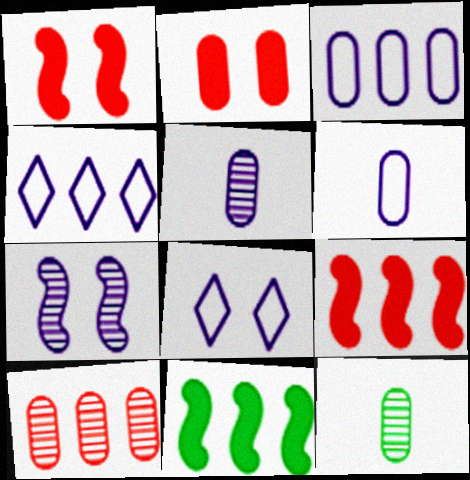[[1, 4, 12], 
[2, 3, 12], 
[4, 10, 11], 
[8, 9, 12]]